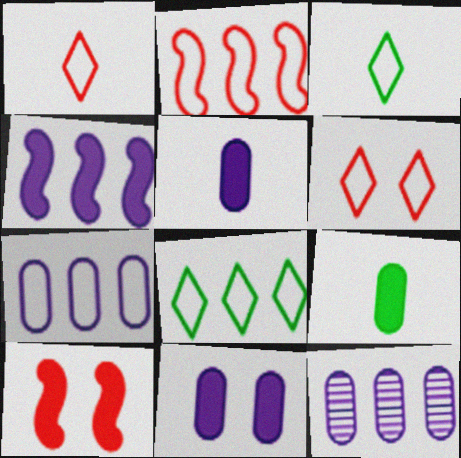[[2, 7, 8], 
[3, 10, 12]]